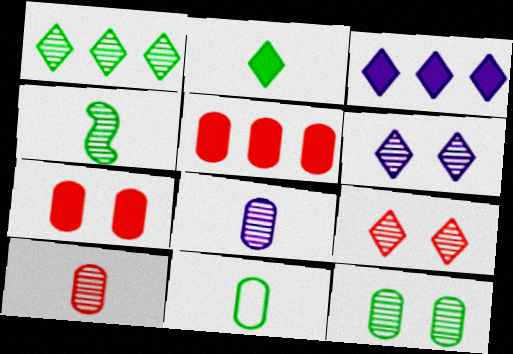[[1, 4, 12], 
[2, 4, 11]]